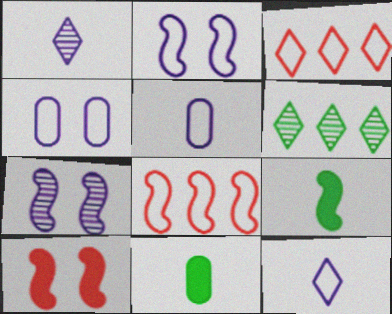[[3, 7, 11], 
[5, 6, 10], 
[7, 8, 9]]